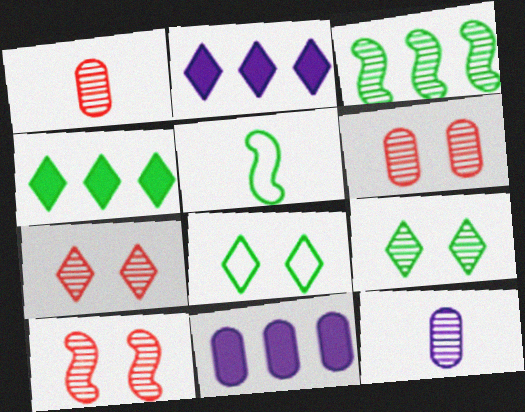[[2, 5, 6], 
[3, 7, 12], 
[5, 7, 11], 
[6, 7, 10]]